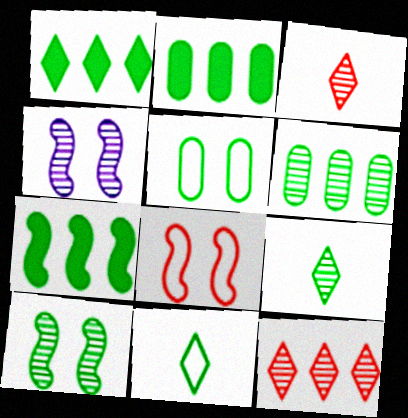[[1, 2, 7], 
[2, 10, 11], 
[3, 4, 6], 
[5, 7, 9], 
[6, 9, 10]]